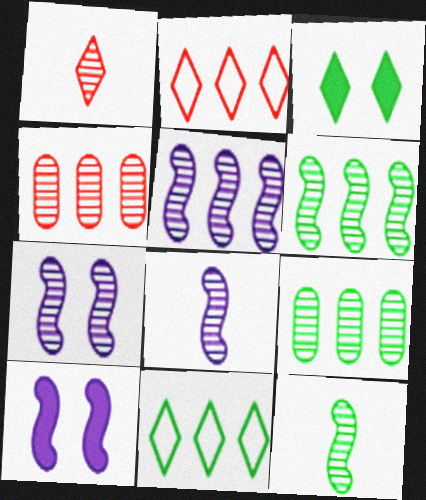[[1, 7, 9], 
[5, 7, 8]]